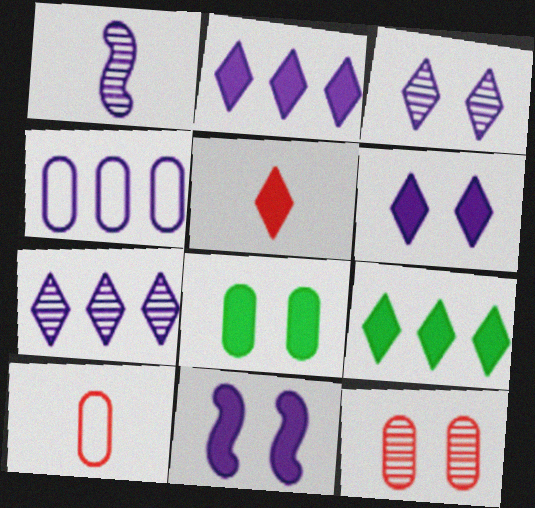[[1, 4, 6], 
[5, 6, 9]]